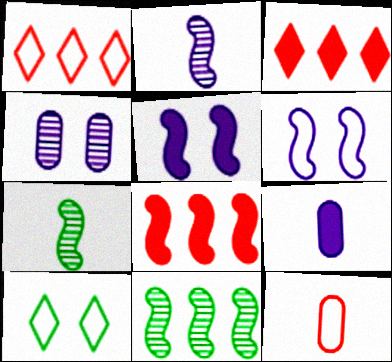[[6, 7, 8]]